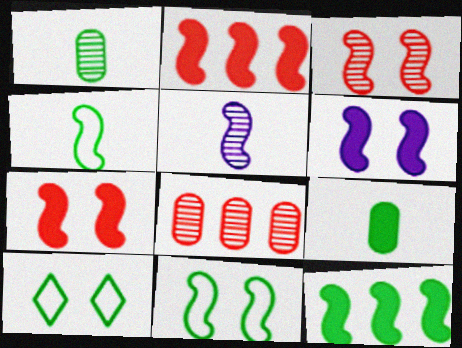[[1, 10, 12], 
[2, 5, 11], 
[3, 6, 11]]